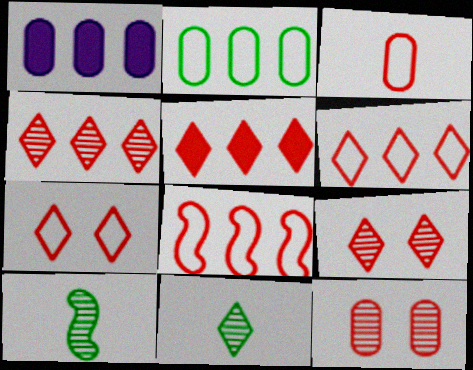[[1, 7, 10], 
[3, 7, 8], 
[4, 5, 6]]